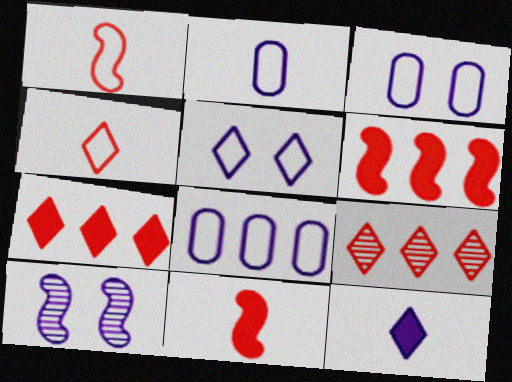[[2, 3, 8], 
[8, 10, 12]]